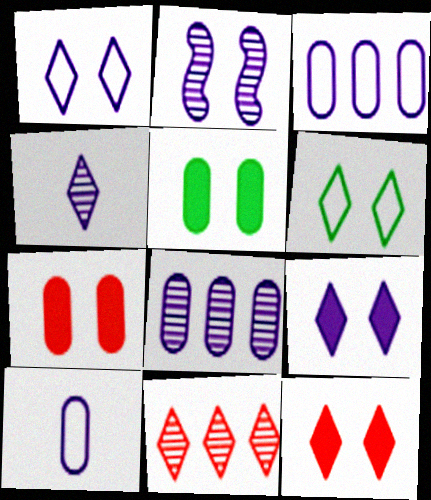[[2, 4, 8], 
[2, 6, 7]]